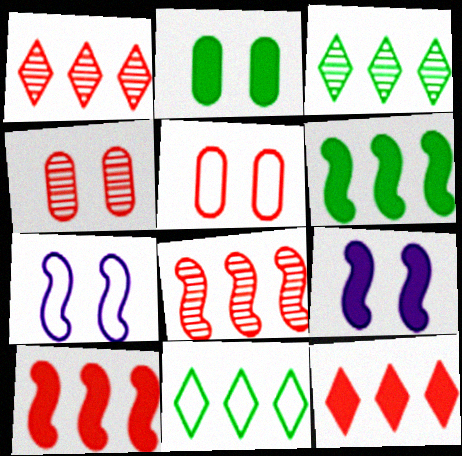[]